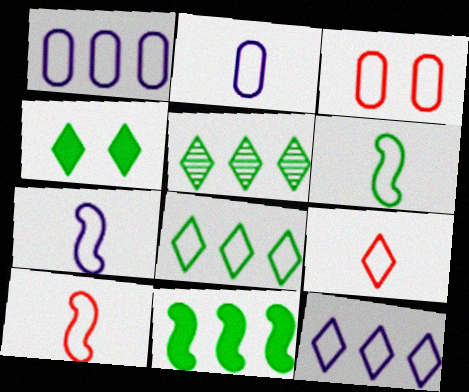[[2, 6, 9], 
[3, 6, 12], 
[3, 7, 8], 
[6, 7, 10]]